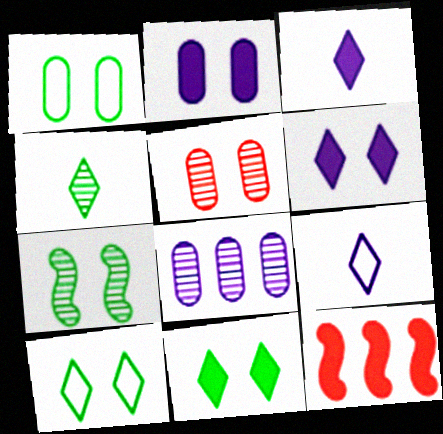[[1, 2, 5], 
[1, 7, 11]]